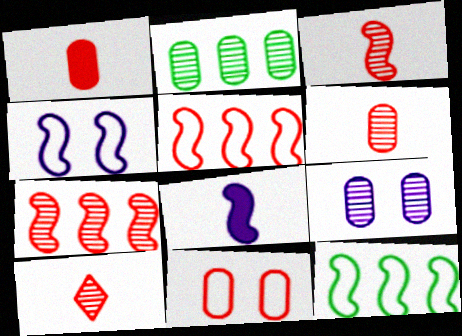[[2, 6, 9], 
[3, 6, 10]]